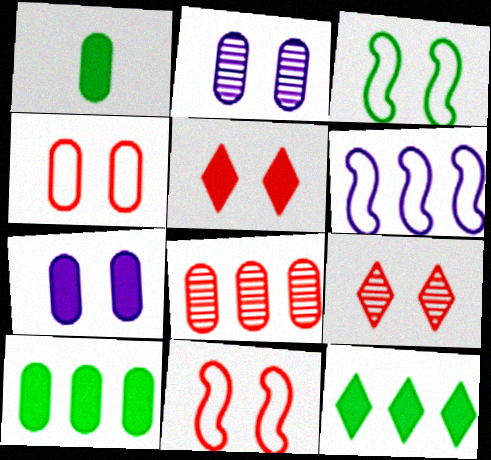[[1, 6, 9], 
[2, 3, 5], 
[3, 7, 9], 
[6, 8, 12]]